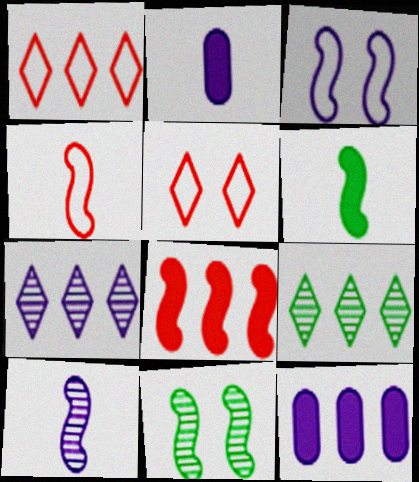[[1, 2, 11], 
[2, 3, 7], 
[4, 6, 10]]